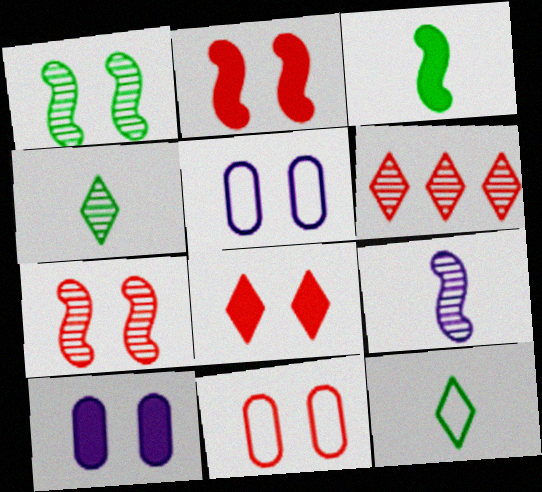[[1, 5, 8], 
[3, 5, 6], 
[7, 8, 11]]